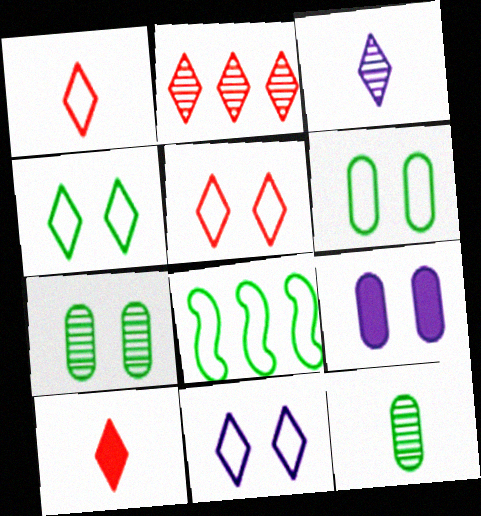[[2, 5, 10], 
[4, 5, 11]]